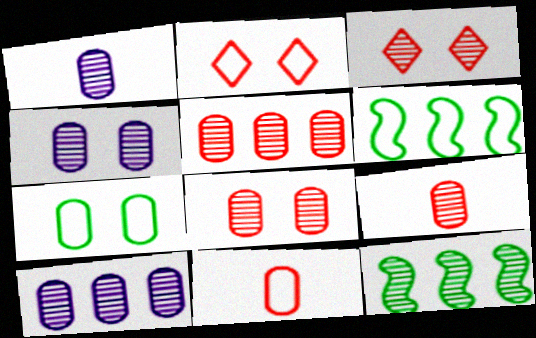[[1, 3, 12], 
[1, 4, 10], 
[5, 8, 9]]